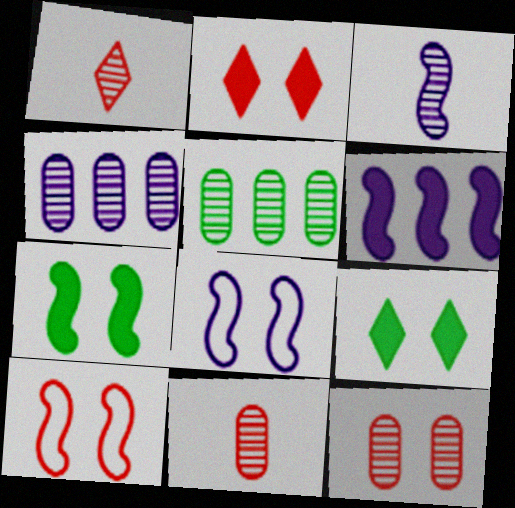[[2, 10, 12], 
[3, 6, 8], 
[8, 9, 12]]